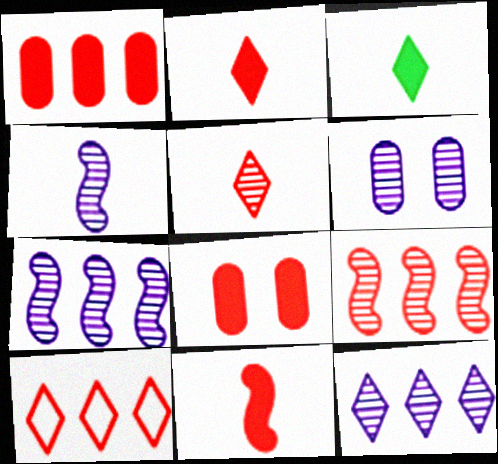[[1, 9, 10], 
[4, 6, 12]]